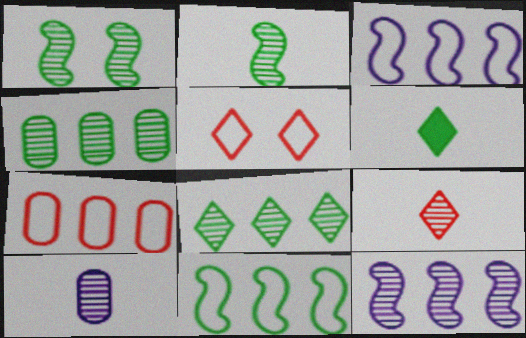[[2, 9, 10]]